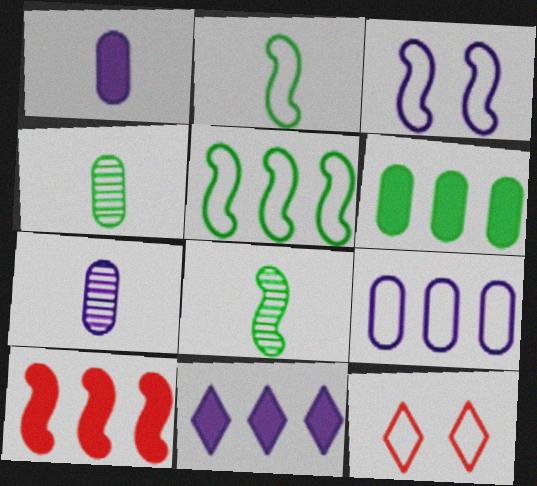[[2, 9, 12], 
[3, 7, 11], 
[3, 8, 10], 
[6, 10, 11]]